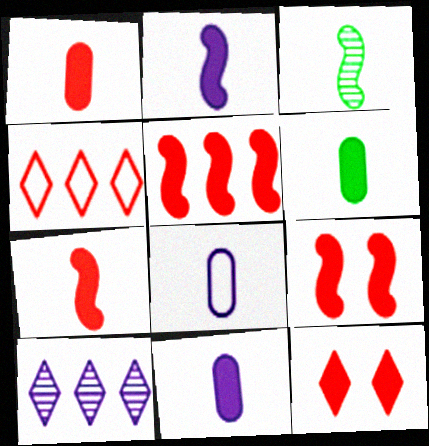[[1, 5, 12], 
[1, 6, 11], 
[5, 7, 9]]